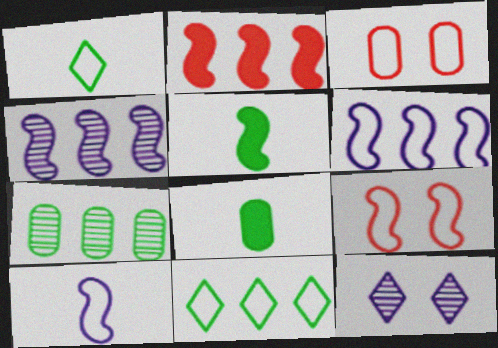[[1, 3, 6], 
[3, 10, 11], 
[4, 5, 9]]